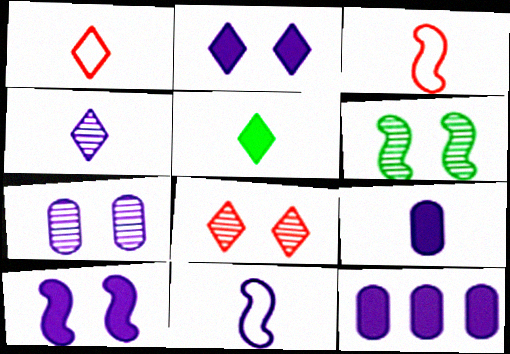[[1, 4, 5], 
[1, 6, 12], 
[4, 9, 11], 
[6, 7, 8]]